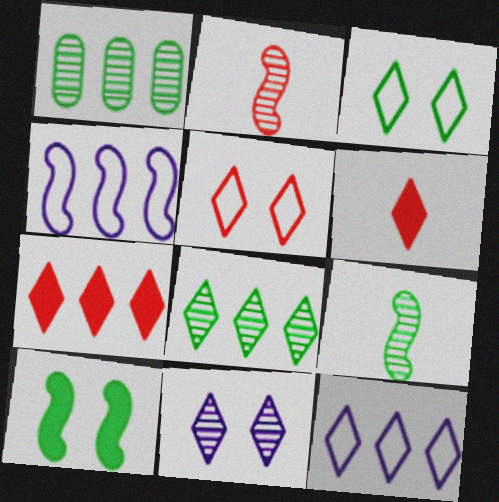[[1, 2, 11], 
[1, 4, 7], 
[2, 4, 10], 
[7, 8, 12]]